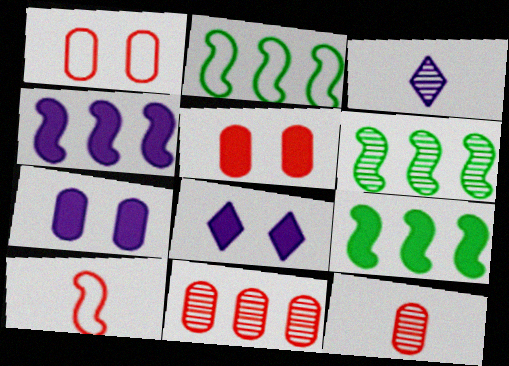[[1, 3, 9], 
[2, 3, 5], 
[2, 6, 9], 
[2, 8, 12]]